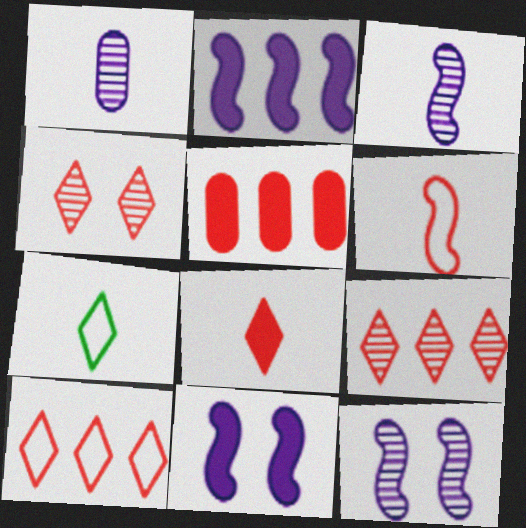[[4, 5, 6], 
[4, 8, 10], 
[5, 7, 12]]